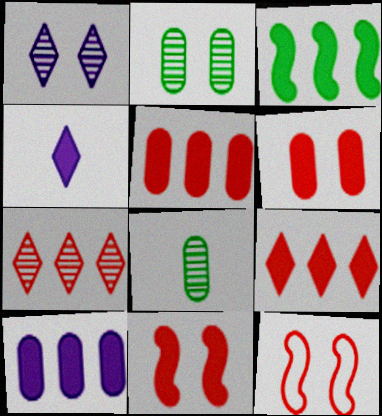[[3, 4, 6], 
[3, 9, 10]]